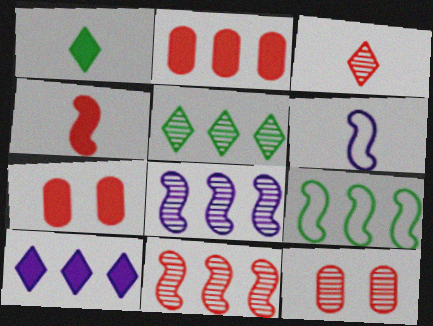[[3, 11, 12], 
[5, 6, 7]]